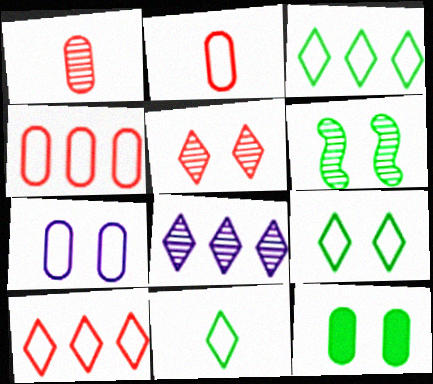[[1, 6, 8], 
[3, 9, 11], 
[6, 9, 12]]